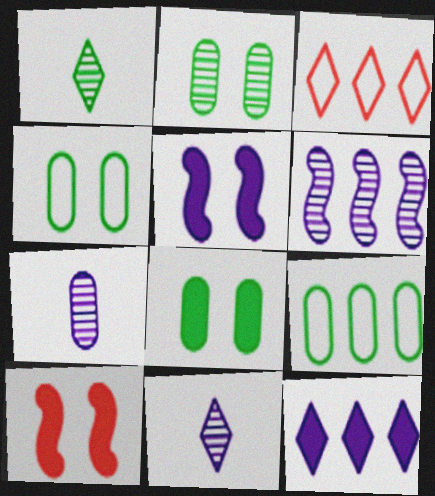[[2, 4, 8], 
[9, 10, 11]]